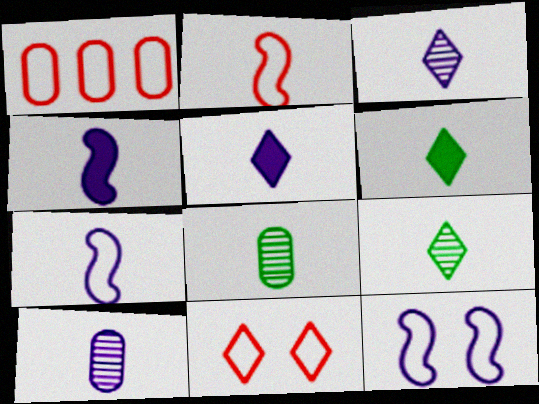[[1, 2, 11], 
[2, 5, 8], 
[2, 6, 10], 
[5, 7, 10]]